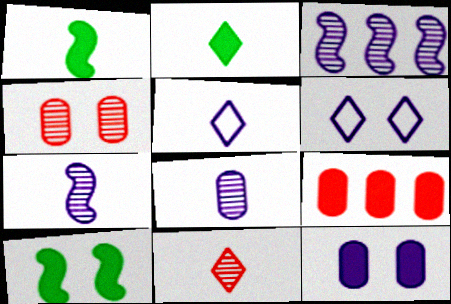[[2, 5, 11], 
[3, 5, 12], 
[4, 6, 10]]